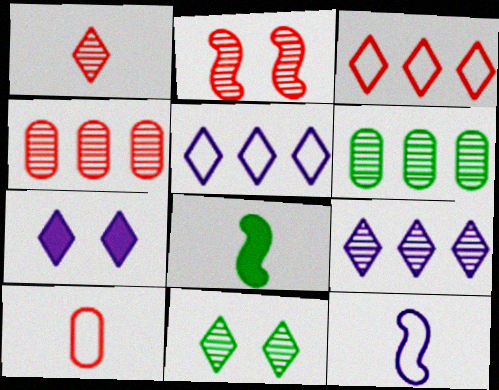[[1, 2, 4], 
[1, 9, 11]]